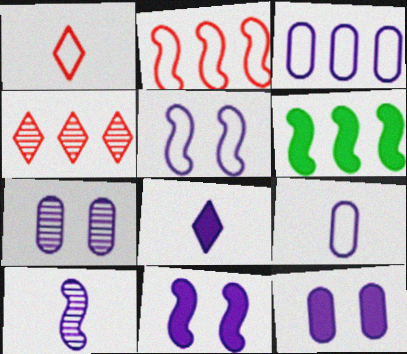[[1, 6, 7], 
[3, 4, 6], 
[8, 9, 10]]